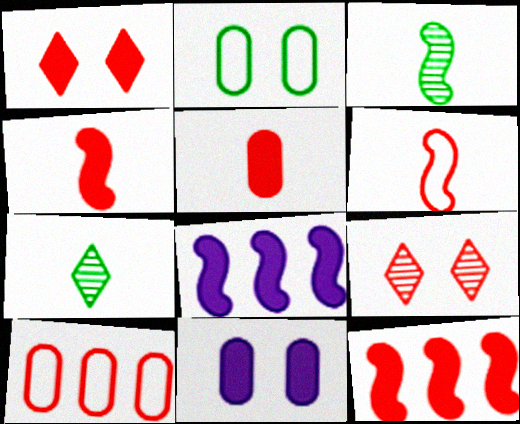[[1, 5, 12], 
[4, 9, 10]]